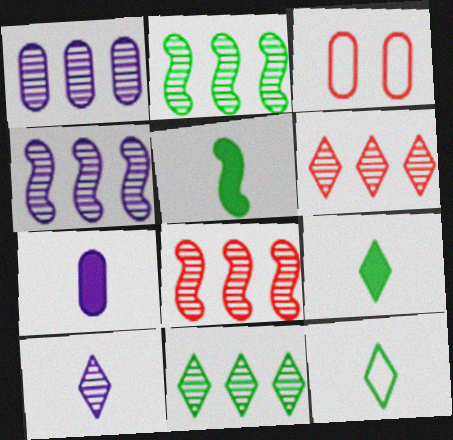[[1, 2, 6], 
[1, 8, 11], 
[2, 4, 8], 
[3, 4, 9]]